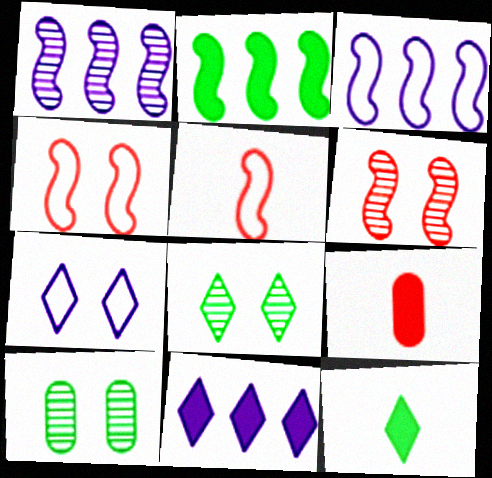[[3, 8, 9], 
[5, 10, 11]]